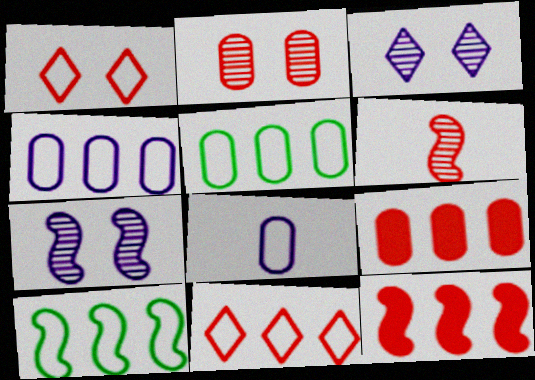[[1, 6, 9], 
[1, 8, 10], 
[4, 10, 11]]